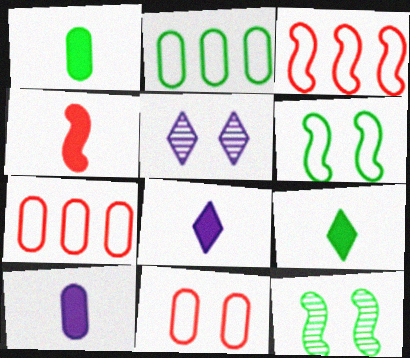[[1, 3, 5], 
[1, 4, 8], 
[2, 4, 5], 
[2, 9, 12], 
[4, 9, 10], 
[7, 8, 12]]